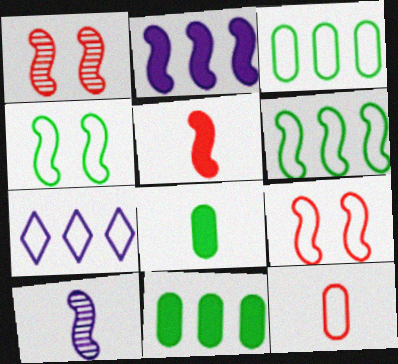[[1, 7, 8], 
[4, 7, 12]]